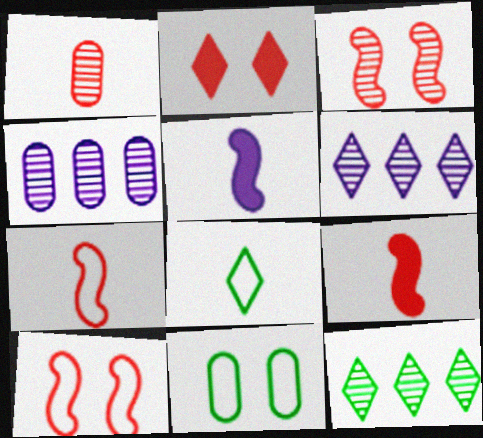[[1, 5, 8], 
[2, 6, 8], 
[6, 9, 11]]